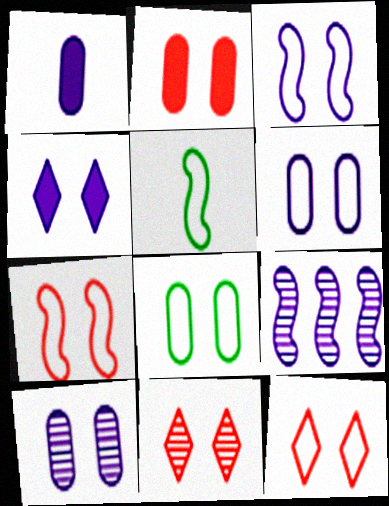[[2, 7, 11], 
[2, 8, 10], 
[3, 4, 10], 
[3, 8, 12]]